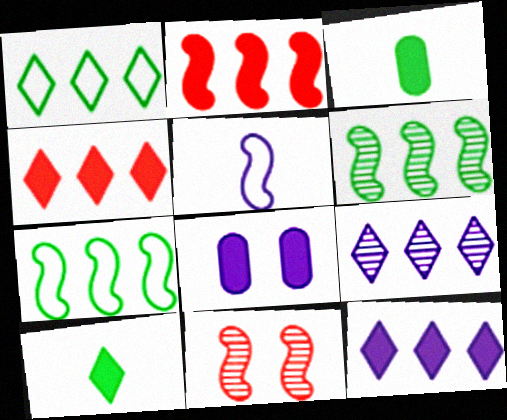[[1, 4, 9], 
[2, 8, 10], 
[5, 8, 9]]